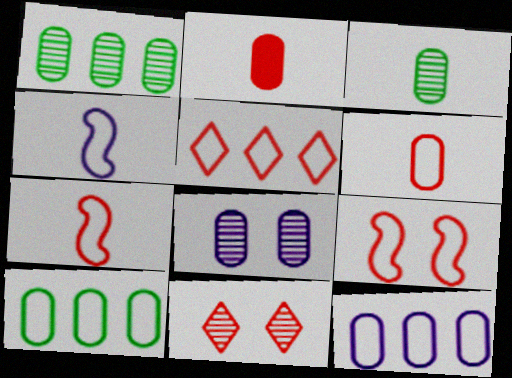[[2, 8, 10], 
[5, 6, 9]]